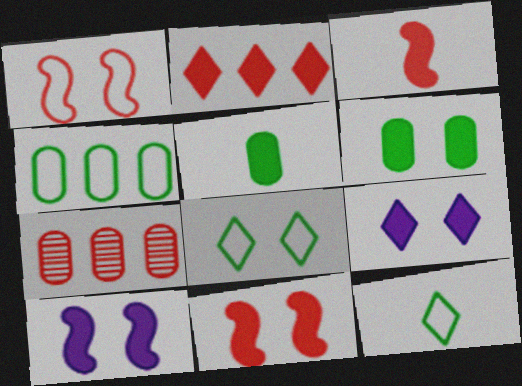[[2, 5, 10], 
[6, 9, 11], 
[7, 10, 12]]